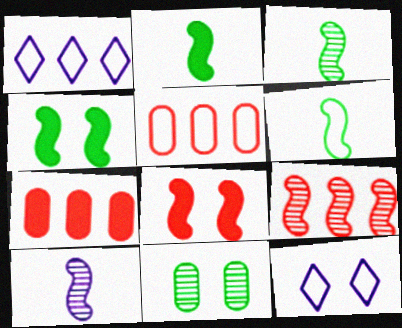[[2, 3, 6], 
[3, 7, 12], 
[5, 6, 12], 
[8, 11, 12]]